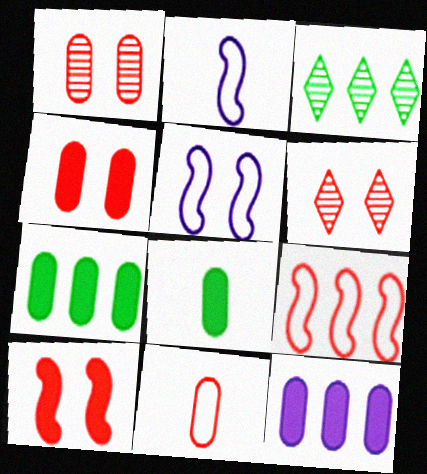[[2, 3, 4], 
[2, 6, 7], 
[3, 9, 12], 
[4, 8, 12]]